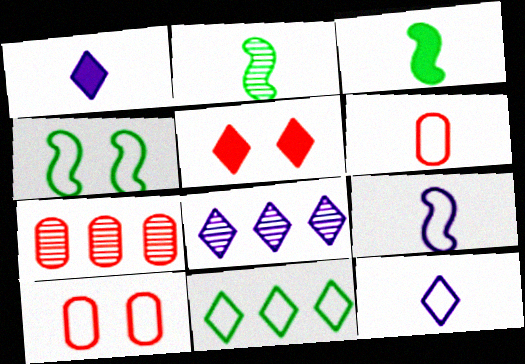[[1, 2, 6], 
[1, 4, 7], 
[3, 8, 10], 
[9, 10, 11]]